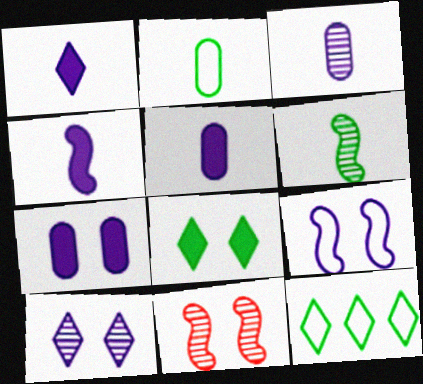[[1, 4, 5], 
[5, 11, 12], 
[7, 9, 10]]